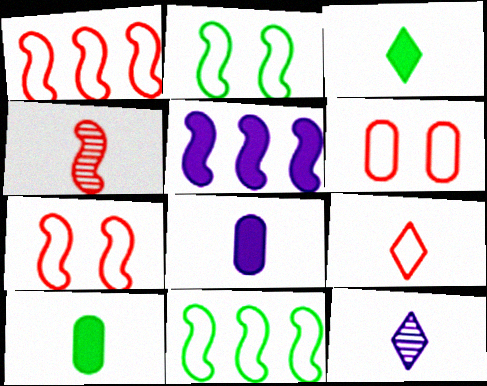[[1, 6, 9], 
[2, 4, 5], 
[3, 9, 12]]